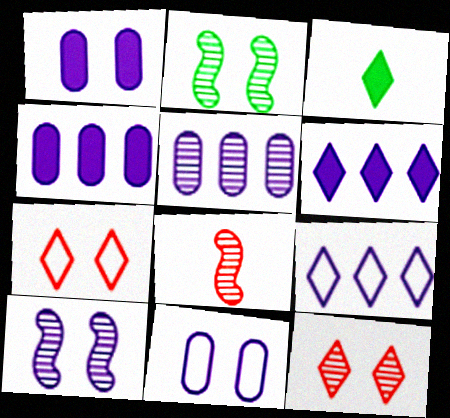[[1, 2, 7], 
[3, 9, 12]]